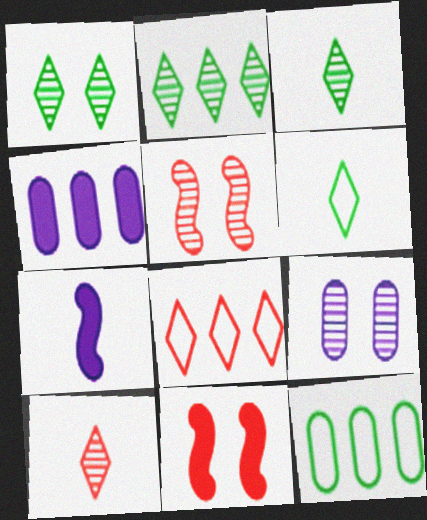[[1, 2, 3], 
[1, 5, 9], 
[4, 5, 6]]